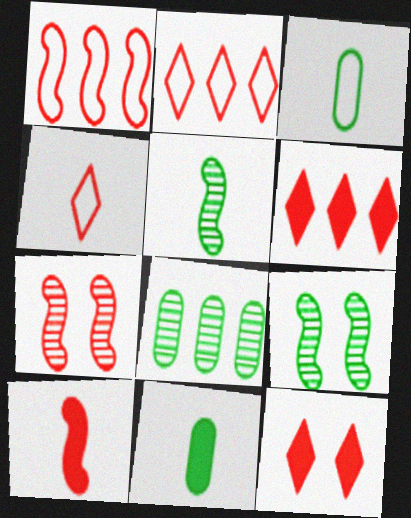[[1, 7, 10]]